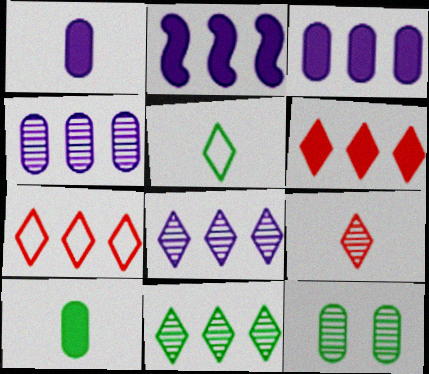[]